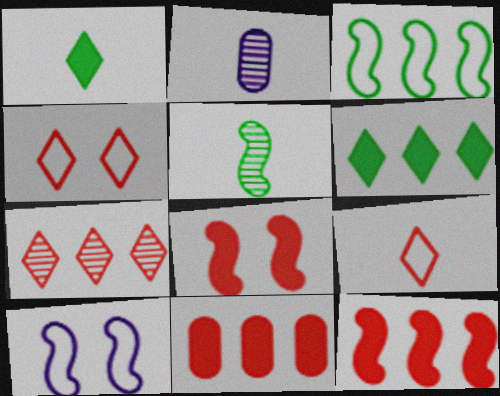[[5, 10, 12]]